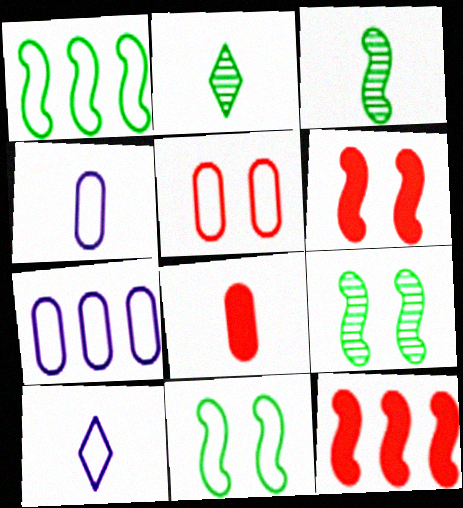[[1, 5, 10], 
[2, 6, 7], 
[3, 8, 10]]